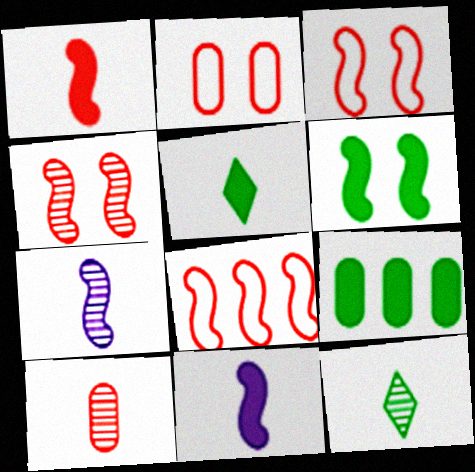[[1, 4, 8], 
[5, 6, 9], 
[6, 7, 8], 
[7, 10, 12]]